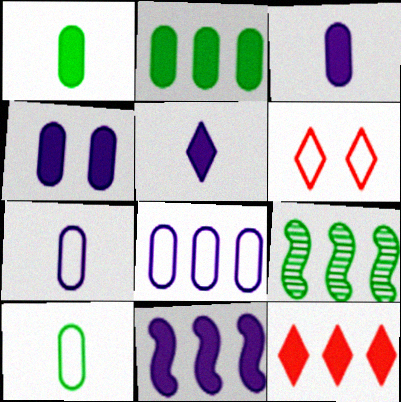[[2, 11, 12], 
[3, 6, 9], 
[4, 5, 11], 
[8, 9, 12]]